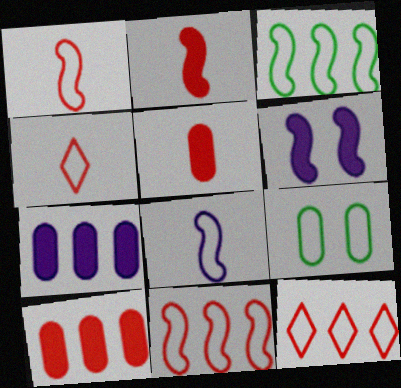[[8, 9, 12]]